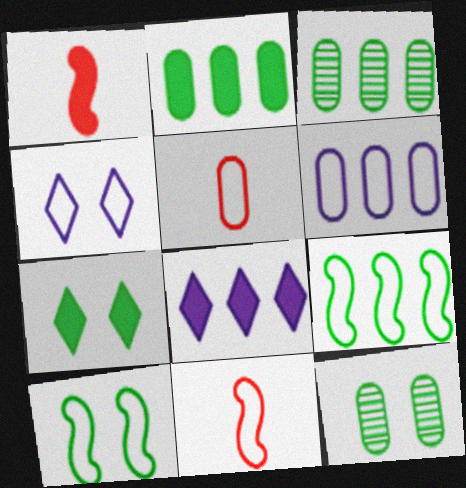[[1, 3, 4], 
[4, 5, 9], 
[7, 10, 12], 
[8, 11, 12]]